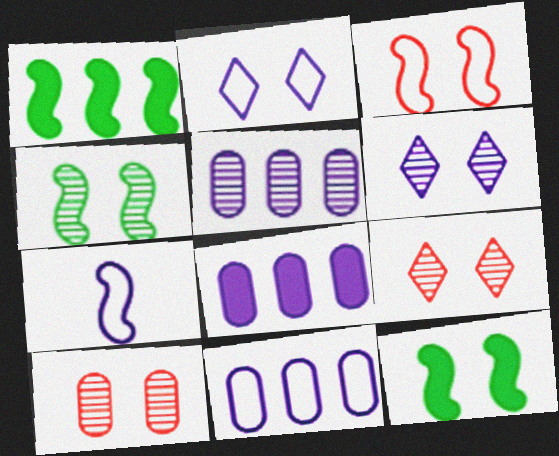[[2, 7, 11], 
[2, 10, 12], 
[4, 6, 10], 
[5, 8, 11], 
[6, 7, 8]]